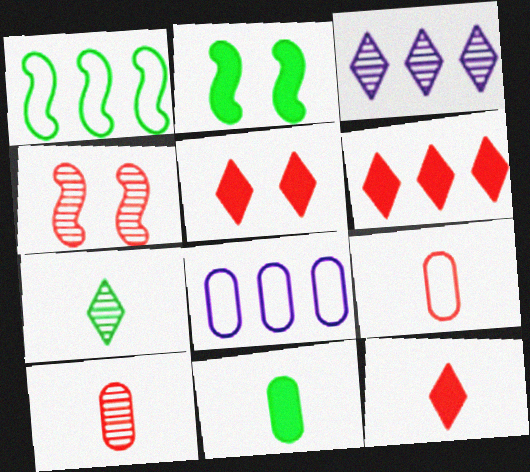[[2, 3, 9], 
[4, 6, 9], 
[5, 6, 12]]